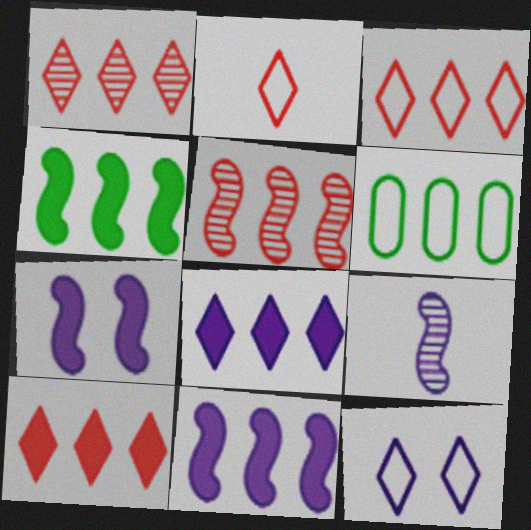[[1, 3, 10], 
[1, 6, 11], 
[5, 6, 8]]